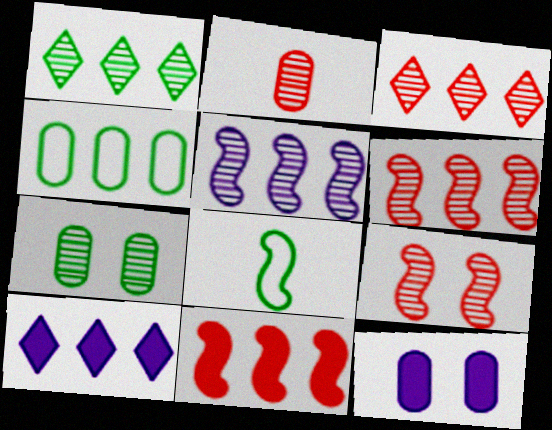[[2, 3, 9], 
[2, 4, 12], 
[3, 8, 12], 
[4, 6, 10]]